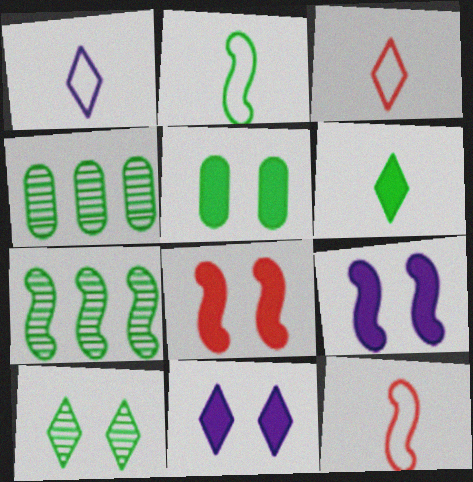[[1, 4, 8], 
[3, 4, 9], 
[4, 11, 12], 
[5, 8, 11], 
[7, 9, 12]]